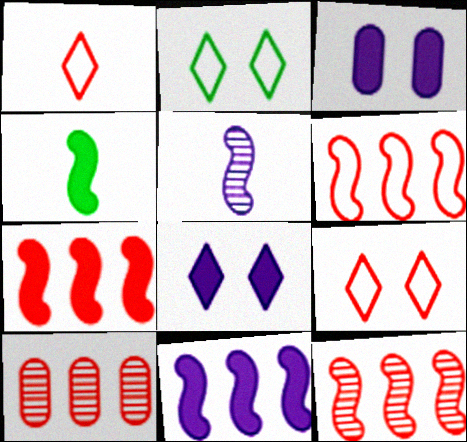[[6, 7, 12]]